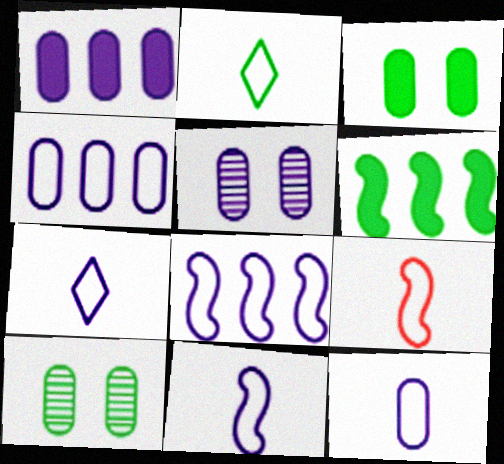[[1, 5, 12], 
[2, 6, 10], 
[2, 9, 12], 
[7, 11, 12]]